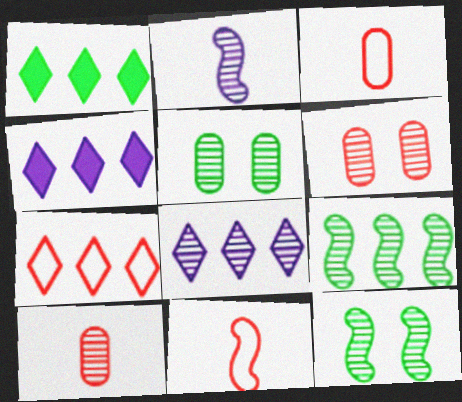[[1, 7, 8], 
[3, 4, 12], 
[4, 5, 11], 
[8, 10, 12]]